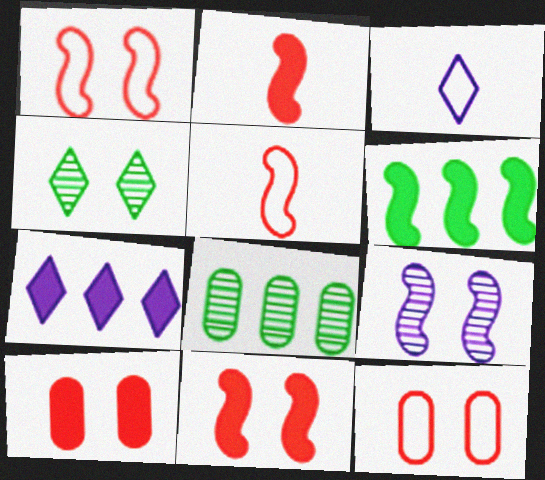[[3, 8, 11], 
[5, 6, 9]]